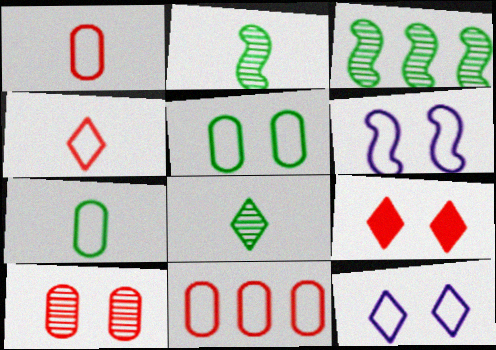[]